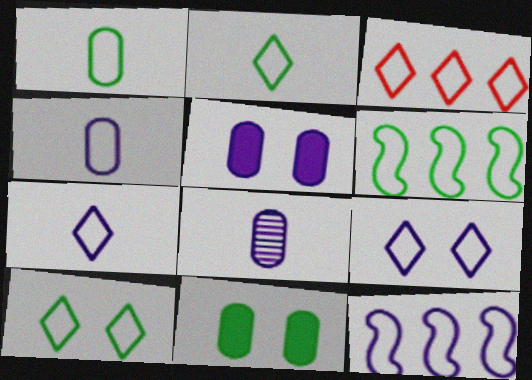[[1, 6, 10], 
[2, 3, 9], 
[3, 7, 10], 
[4, 9, 12]]